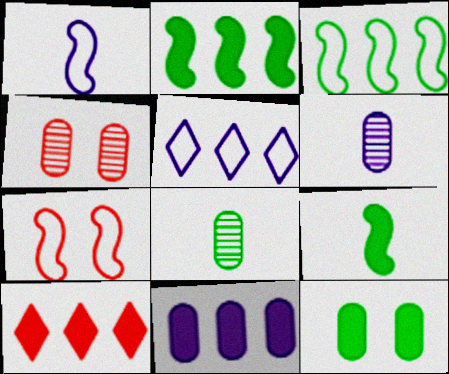[[1, 3, 7], 
[2, 10, 11], 
[4, 5, 9]]